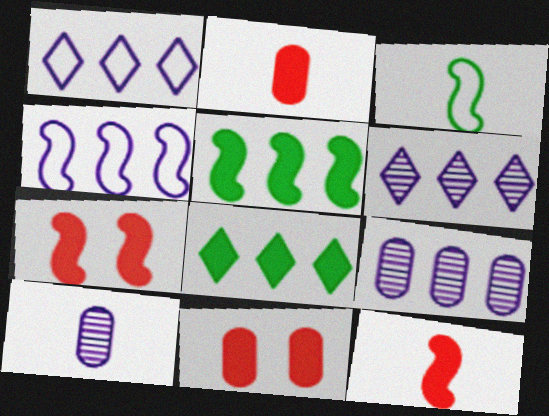[[3, 6, 11]]